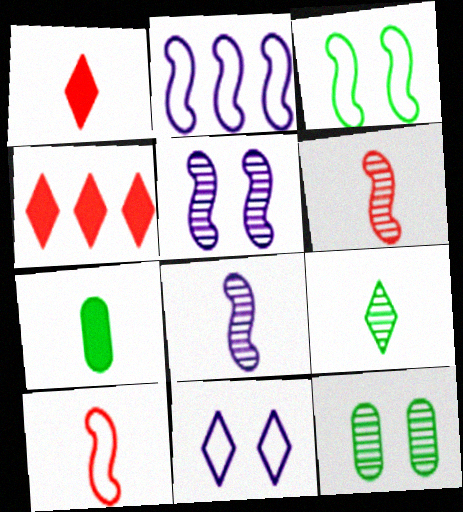[[1, 2, 12], 
[2, 3, 10], 
[4, 9, 11]]